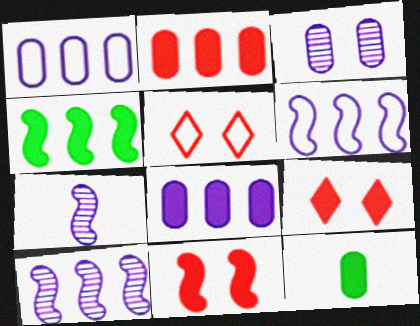[[5, 10, 12]]